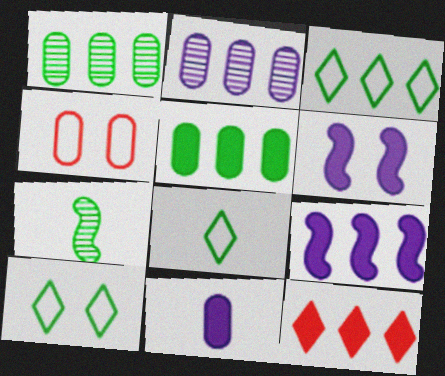[[1, 4, 11], 
[3, 8, 10], 
[5, 7, 10], 
[5, 9, 12]]